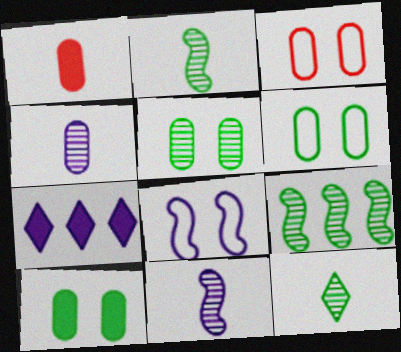[[2, 3, 7], 
[4, 7, 8], 
[5, 6, 10], 
[5, 9, 12]]